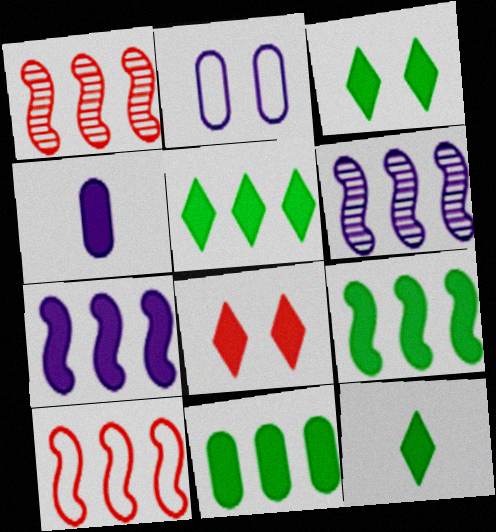[[1, 2, 12], 
[3, 5, 12], 
[4, 8, 9], 
[5, 9, 11], 
[6, 9, 10]]